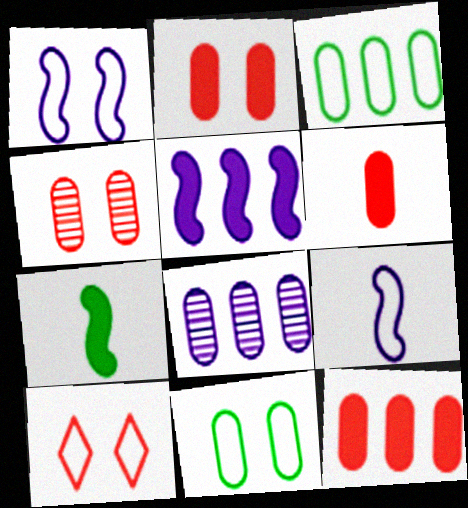[[1, 10, 11], 
[2, 6, 12], 
[3, 8, 12], 
[3, 9, 10], 
[6, 8, 11], 
[7, 8, 10]]